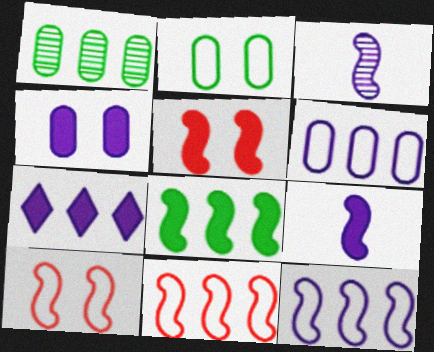[[1, 7, 11], 
[3, 8, 10], 
[4, 7, 9], 
[5, 8, 9]]